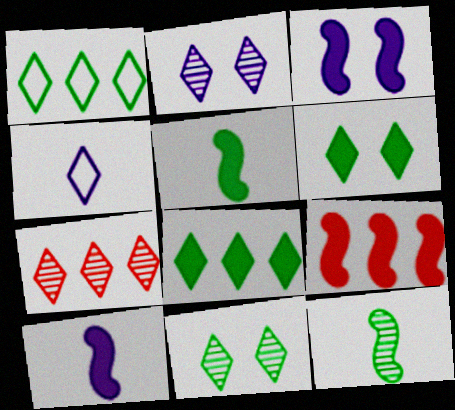[[3, 5, 9], 
[4, 6, 7]]